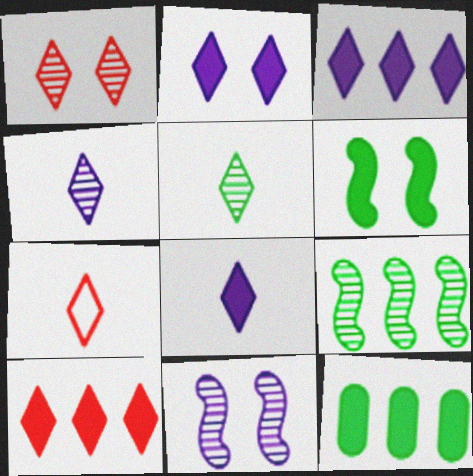[[1, 7, 10], 
[2, 3, 8], 
[5, 7, 8], 
[7, 11, 12]]